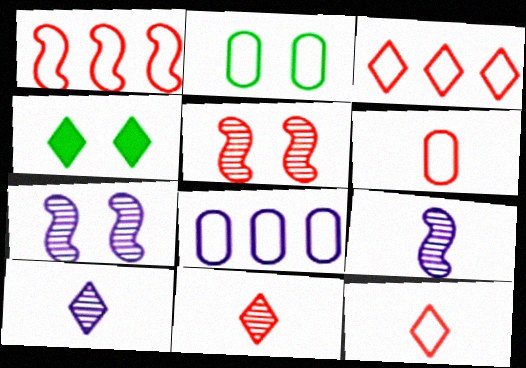[[2, 6, 8], 
[3, 4, 10]]